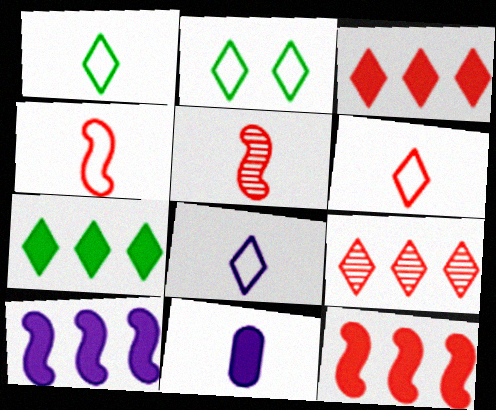[[1, 5, 11], 
[1, 6, 8]]